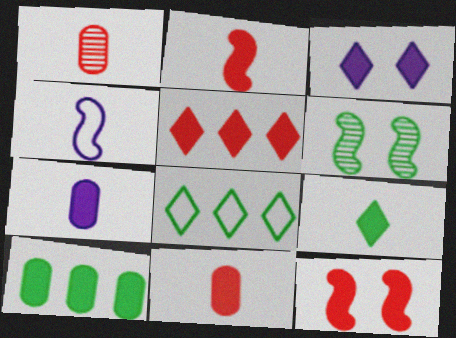[[1, 4, 9], 
[2, 3, 10], 
[2, 7, 9], 
[3, 5, 9], 
[5, 11, 12]]